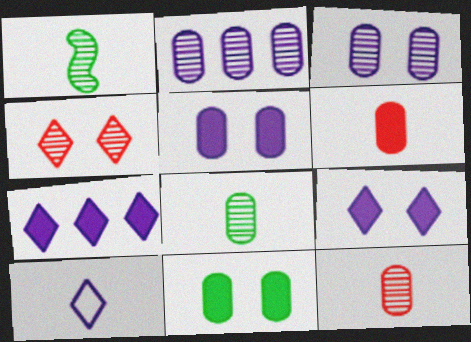[[1, 2, 4], 
[1, 6, 10]]